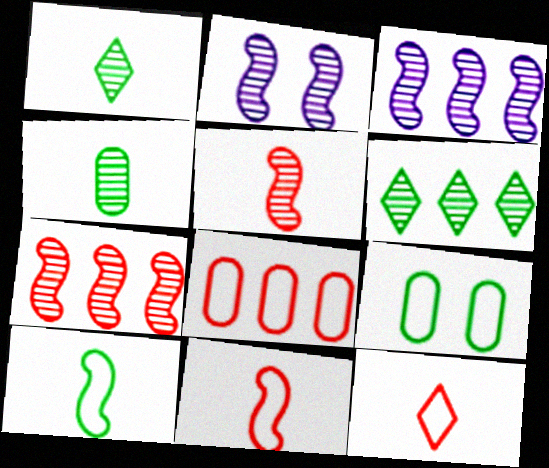[]